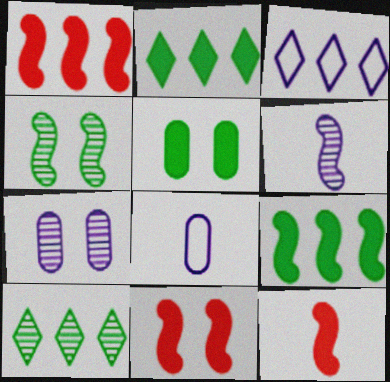[[1, 11, 12], 
[8, 10, 11]]